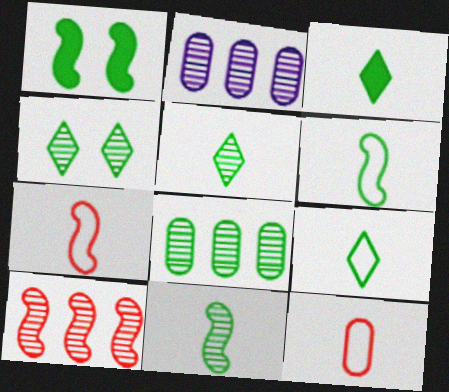[[1, 8, 9], 
[3, 5, 9], 
[4, 8, 11]]